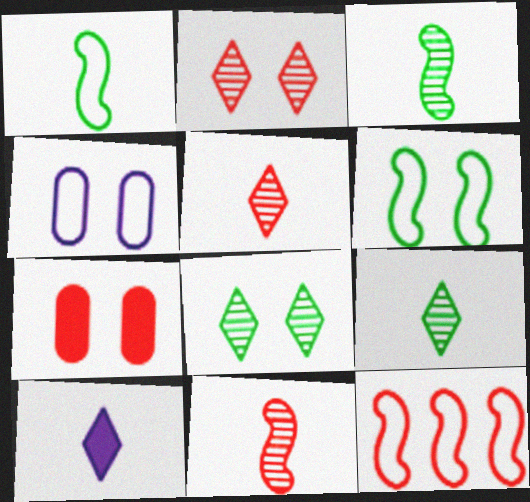[[5, 7, 12]]